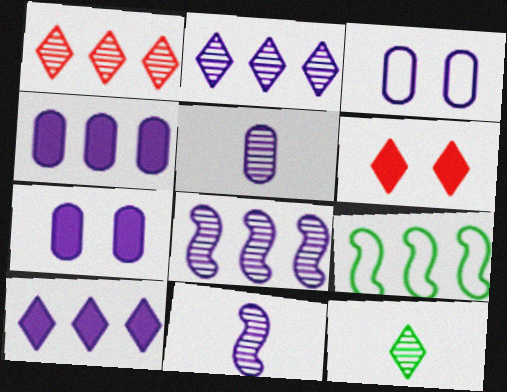[[1, 4, 9], 
[3, 4, 5], 
[3, 10, 11], 
[5, 6, 9]]